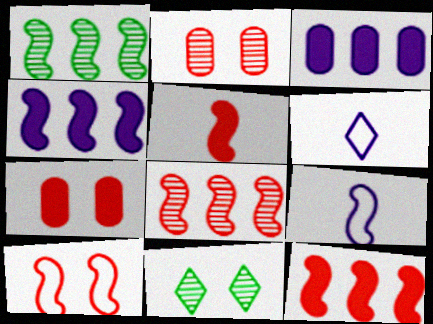[[1, 6, 7], 
[5, 8, 10]]